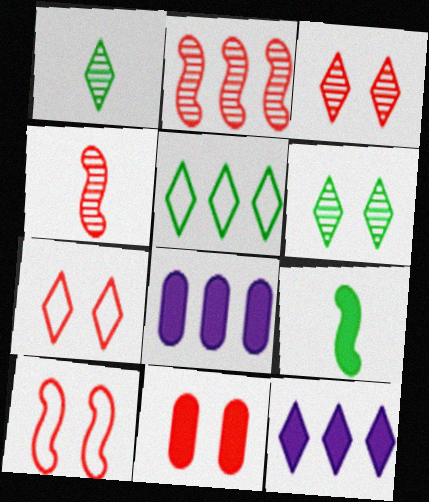[[1, 7, 12], 
[1, 8, 10], 
[2, 5, 8], 
[3, 10, 11], 
[9, 11, 12]]